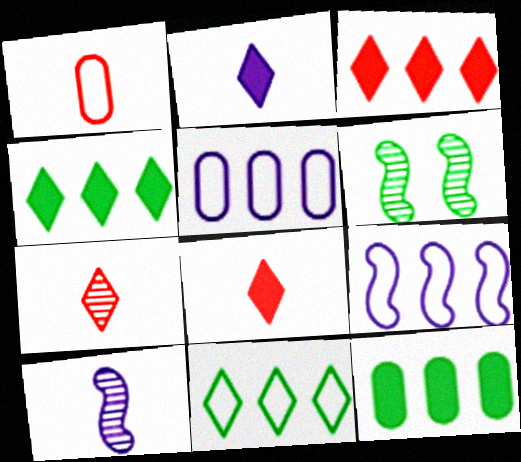[[5, 6, 8]]